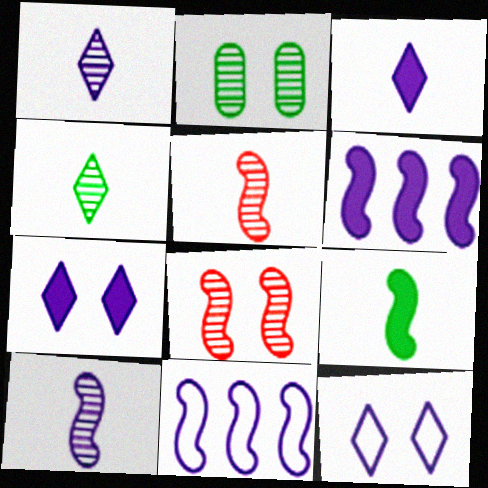[[8, 9, 11]]